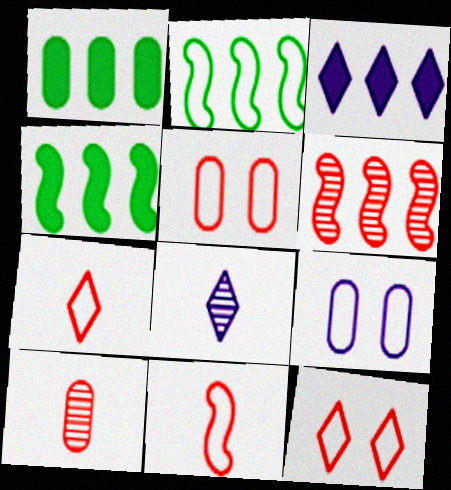[[1, 9, 10], 
[2, 7, 9], 
[4, 5, 8]]